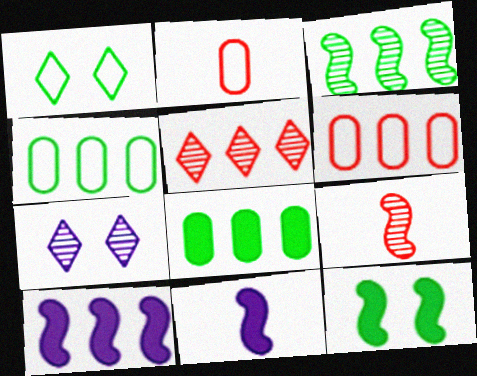[[4, 5, 10]]